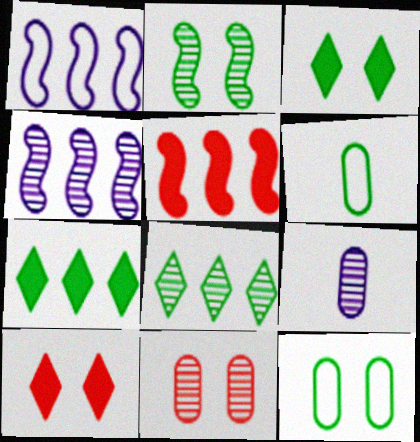[[2, 3, 12], 
[2, 6, 7], 
[4, 6, 10]]